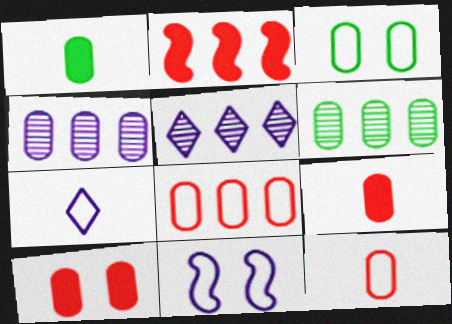[[1, 3, 6], 
[3, 4, 9]]